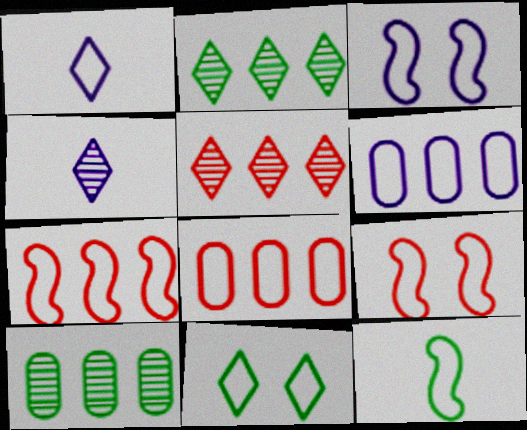[[1, 3, 6], 
[3, 7, 12]]